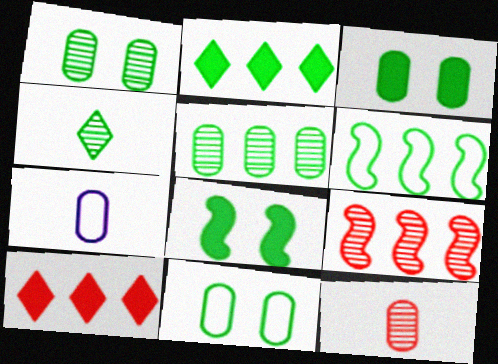[[1, 3, 11], 
[2, 5, 6], 
[3, 4, 6]]